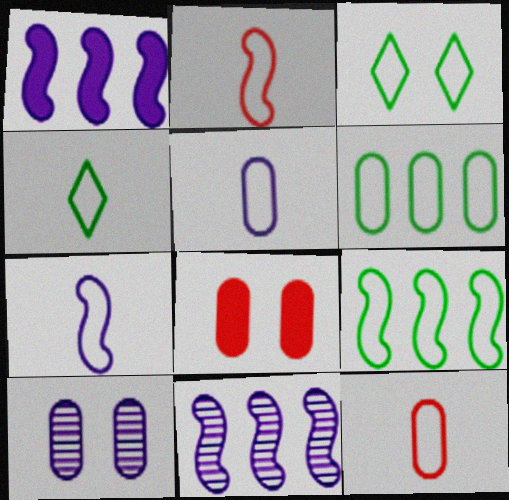[[2, 4, 5], 
[4, 7, 12], 
[4, 8, 11]]